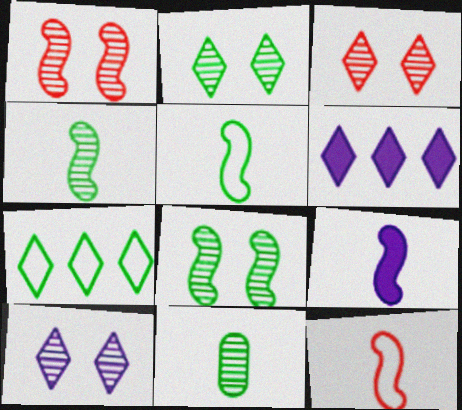[[2, 3, 10], 
[4, 9, 12]]